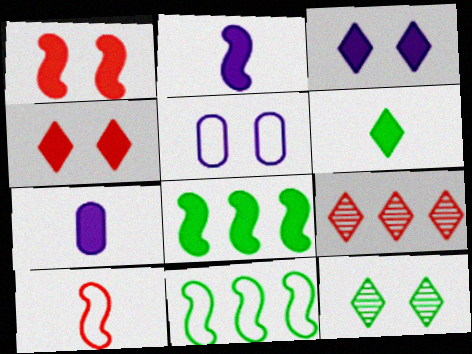[[1, 2, 8], 
[1, 5, 12], 
[4, 7, 8]]